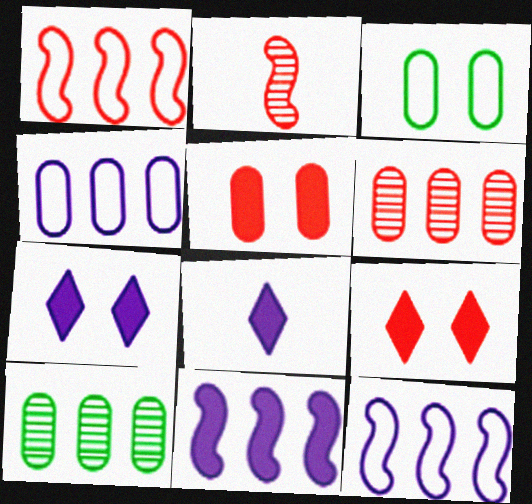[]